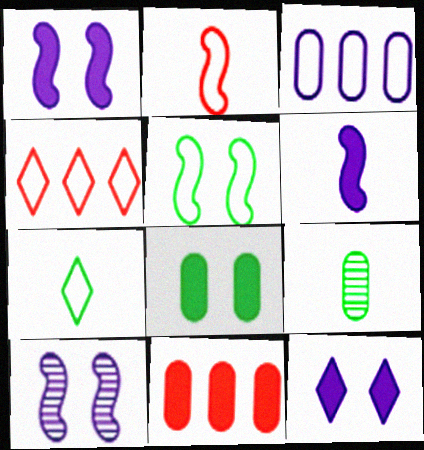[[1, 4, 9], 
[7, 10, 11]]